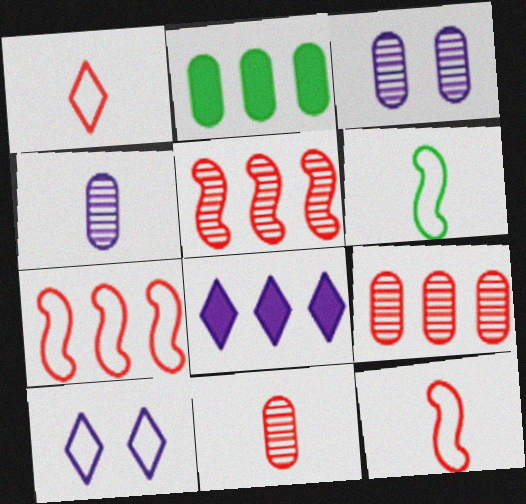[]